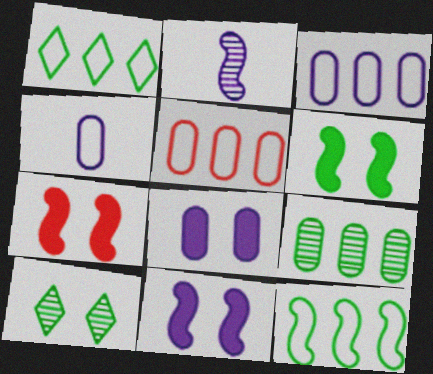[[2, 7, 12], 
[6, 7, 11]]